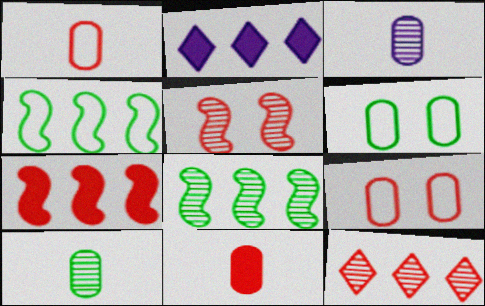[]